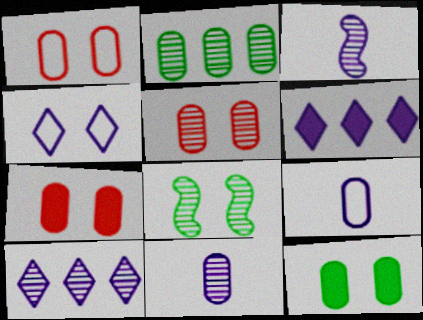[[1, 5, 7], 
[2, 5, 11], 
[2, 7, 9], 
[4, 7, 8]]